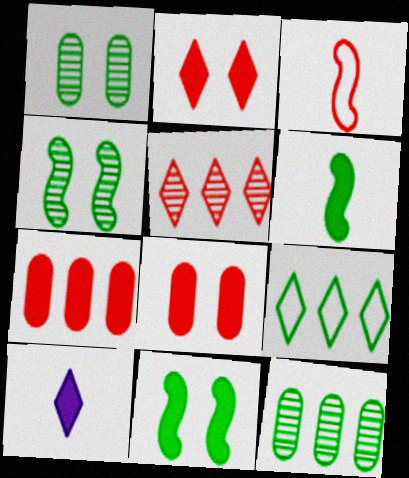[[1, 6, 9], 
[3, 5, 8], 
[7, 10, 11]]